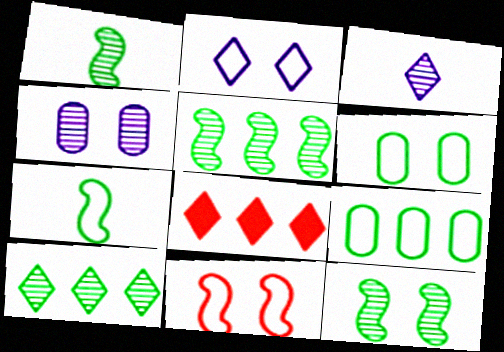[[1, 5, 12], 
[2, 6, 11], 
[4, 7, 8]]